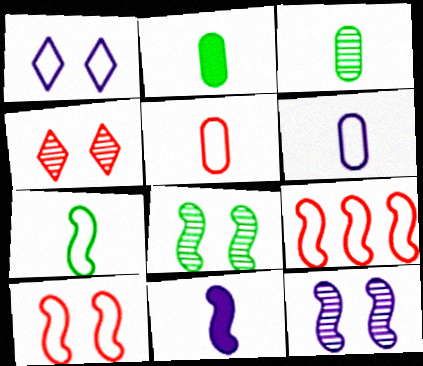[[8, 9, 11]]